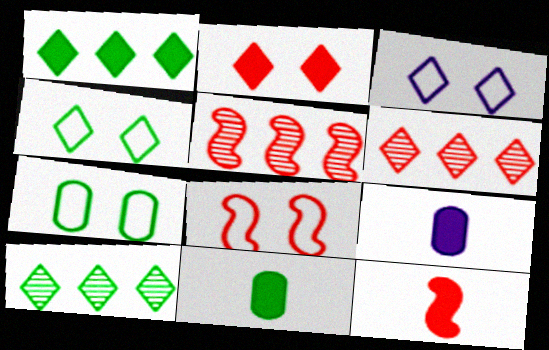[[3, 5, 11], 
[3, 7, 8], 
[4, 5, 9], 
[5, 8, 12], 
[8, 9, 10]]